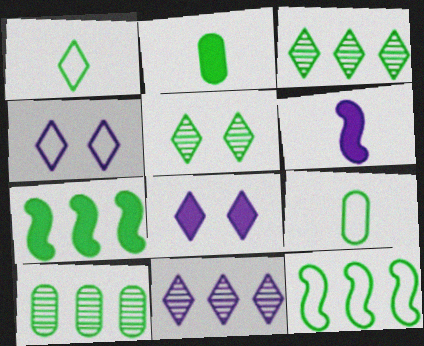[[2, 5, 12], 
[5, 7, 9]]